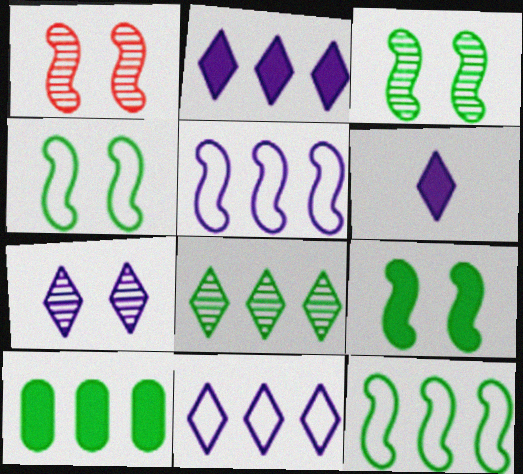[[3, 4, 9], 
[6, 7, 11], 
[8, 10, 12]]